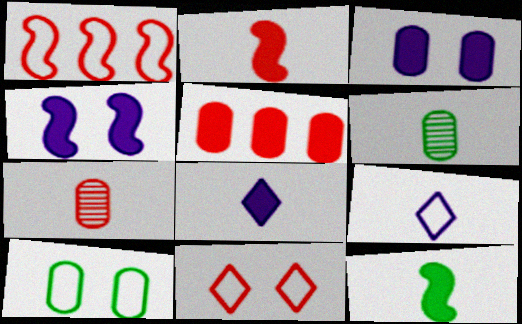[[1, 9, 10], 
[2, 6, 9], 
[7, 9, 12]]